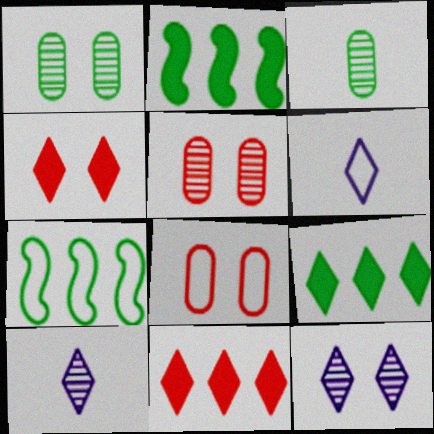[[2, 5, 6], 
[2, 8, 10], 
[6, 7, 8]]